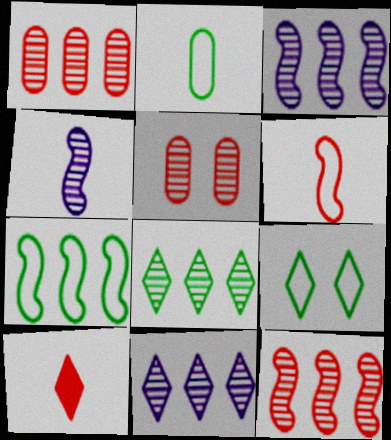[[1, 3, 8], 
[2, 4, 10], 
[2, 7, 9], 
[4, 5, 8], 
[9, 10, 11]]